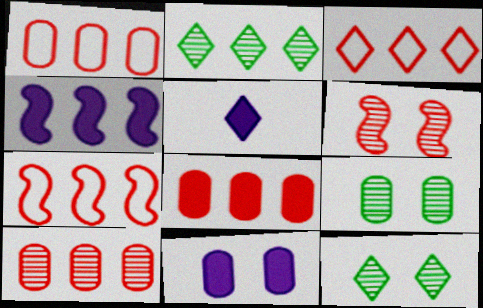[[1, 2, 4], 
[1, 3, 7], 
[1, 8, 10], 
[3, 5, 12], 
[4, 5, 11], 
[5, 7, 9]]